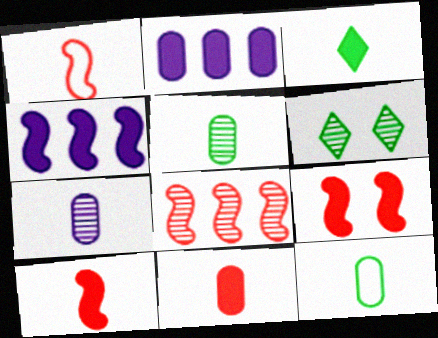[[1, 2, 6], 
[1, 3, 7], 
[1, 8, 9], 
[2, 3, 9], 
[6, 7, 8], 
[7, 11, 12]]